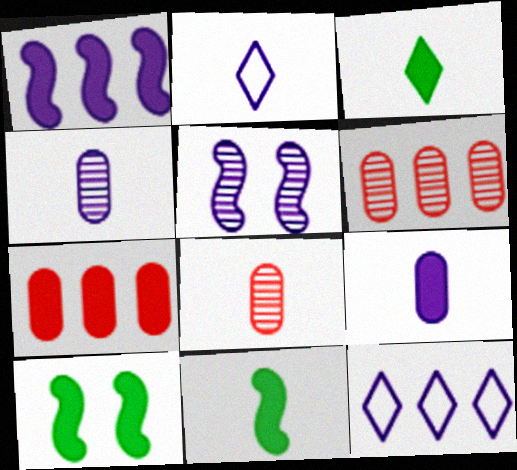[[2, 6, 10], 
[2, 8, 11], 
[5, 9, 12], 
[8, 10, 12]]